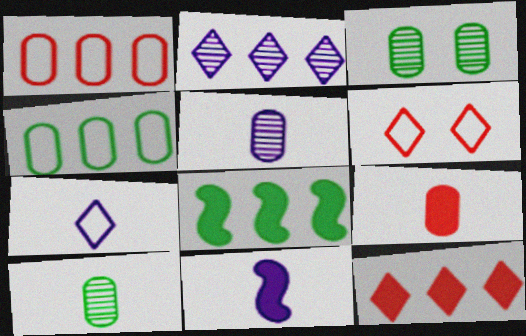[[1, 2, 8], 
[5, 6, 8], 
[5, 7, 11]]